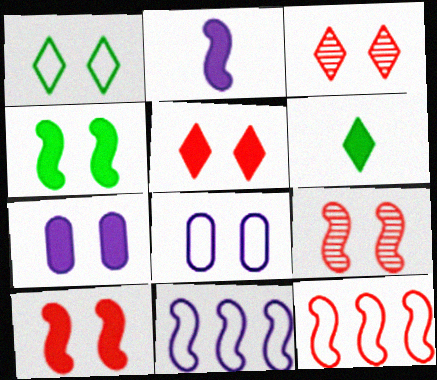[[1, 7, 9], 
[3, 4, 8], 
[4, 5, 7]]